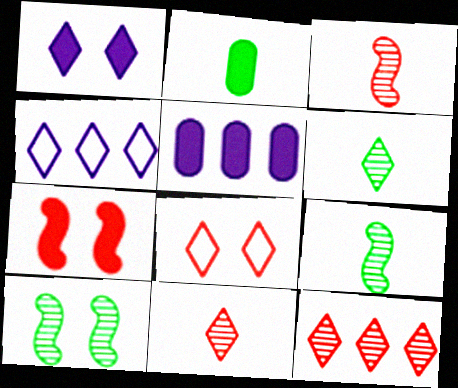[[5, 8, 9]]